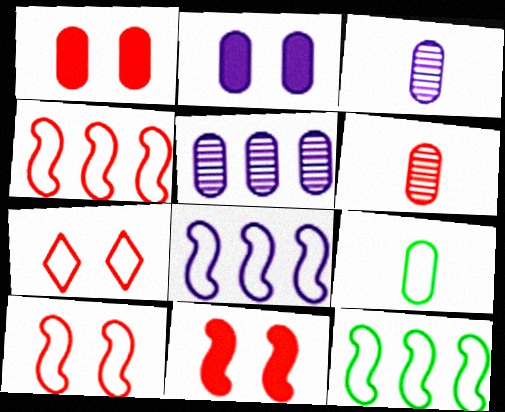[[1, 5, 9], 
[4, 8, 12], 
[7, 8, 9]]